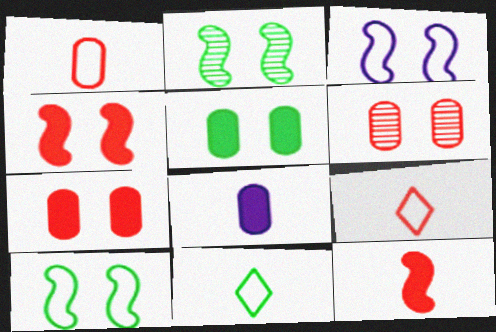[[2, 3, 4]]